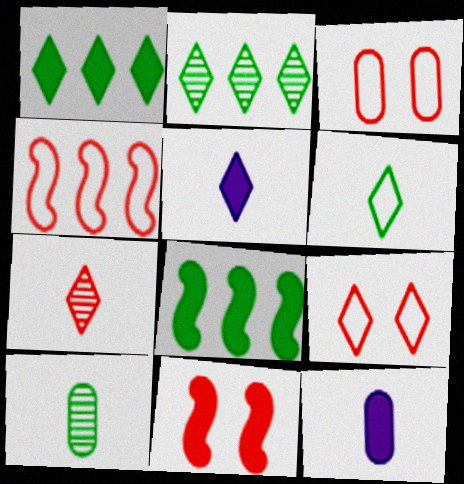[[1, 11, 12], 
[2, 5, 9], 
[5, 6, 7]]